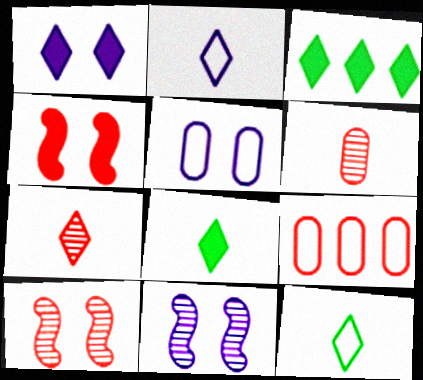[[1, 5, 11], 
[2, 7, 8], 
[4, 7, 9], 
[8, 9, 11]]